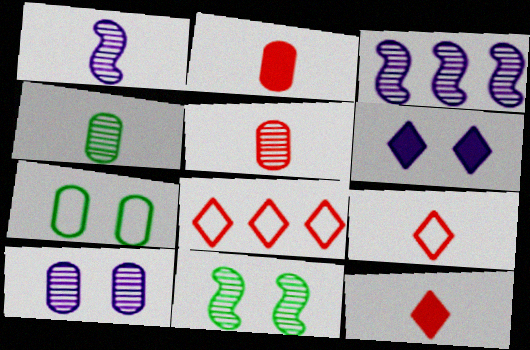[[3, 7, 12]]